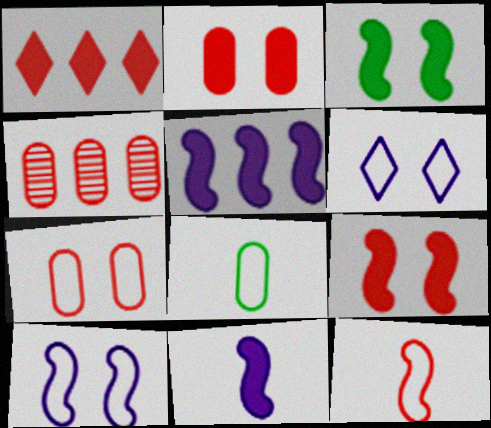[]